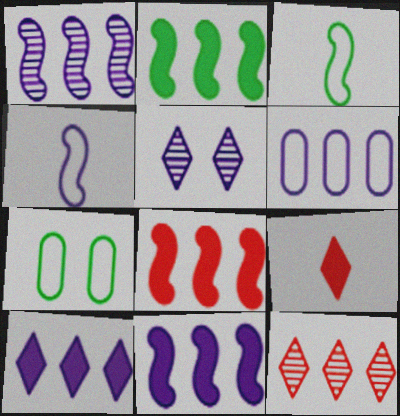[[1, 6, 10], 
[1, 7, 9], 
[2, 6, 12], 
[2, 8, 11]]